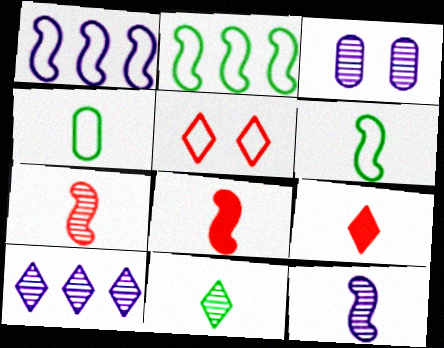[[1, 4, 5], 
[2, 3, 9], 
[3, 10, 12], 
[4, 9, 12], 
[6, 8, 12]]